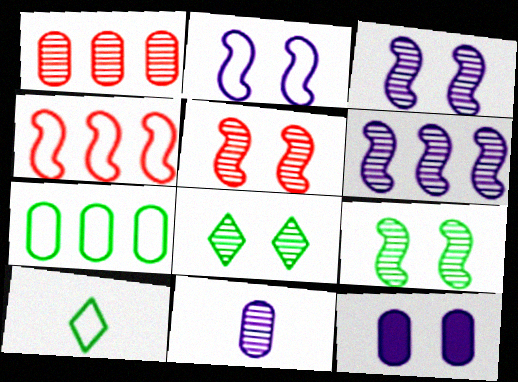[[3, 5, 9]]